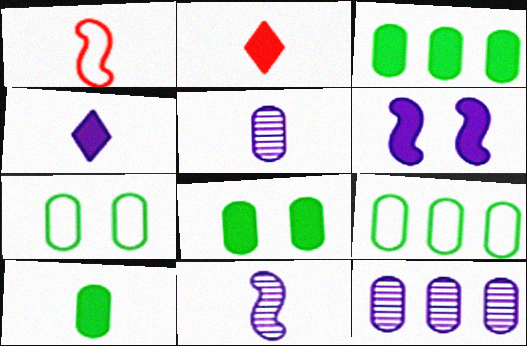[[2, 3, 6], 
[3, 8, 10]]